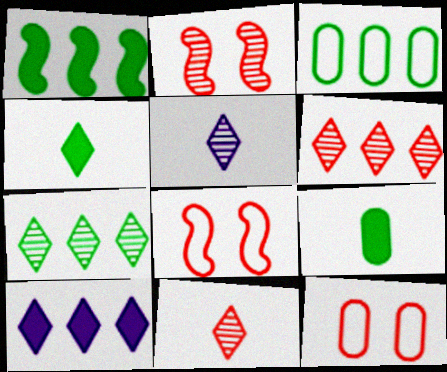[[1, 3, 7], 
[1, 5, 12]]